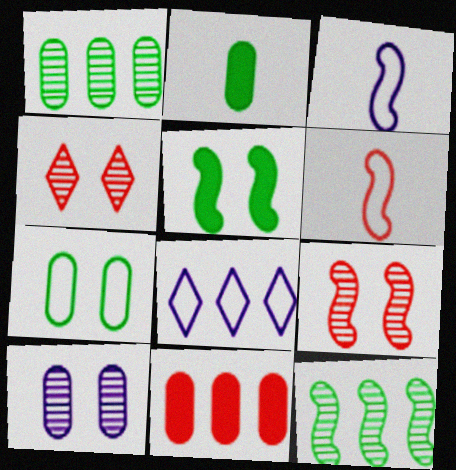[[1, 2, 7], 
[2, 8, 9], 
[4, 6, 11], 
[6, 7, 8], 
[8, 11, 12]]